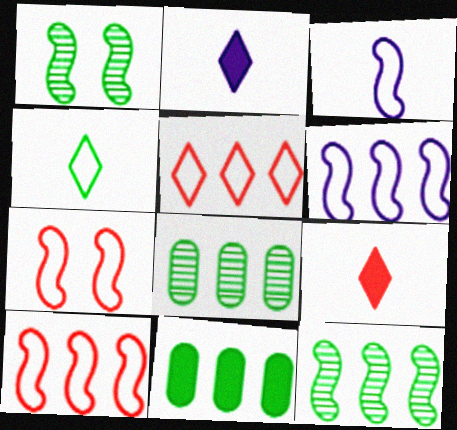[[1, 4, 11], 
[2, 7, 8]]